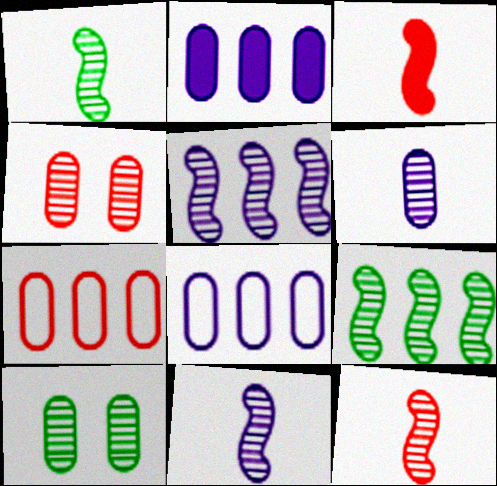[[1, 11, 12]]